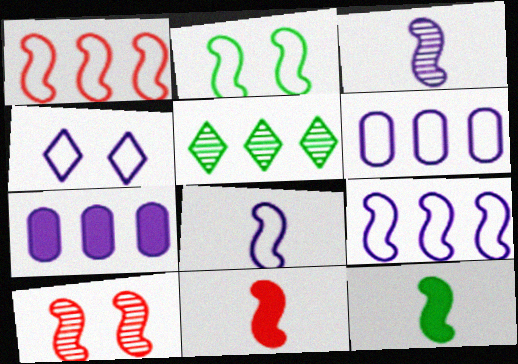[[1, 2, 8], 
[1, 5, 7], 
[1, 10, 11], 
[3, 4, 7], 
[4, 6, 8], 
[9, 10, 12]]